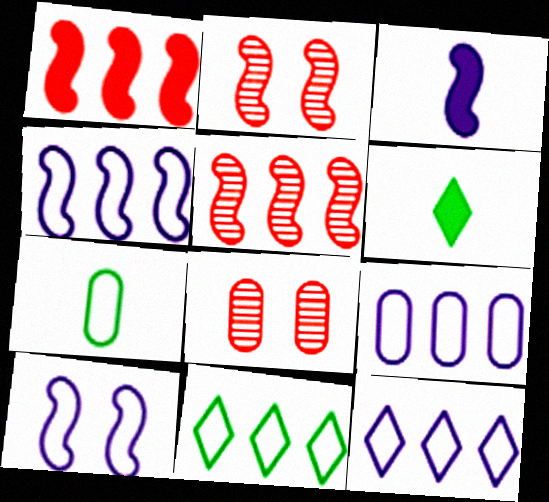[[2, 6, 9], 
[3, 8, 11], 
[4, 6, 8], 
[4, 9, 12]]